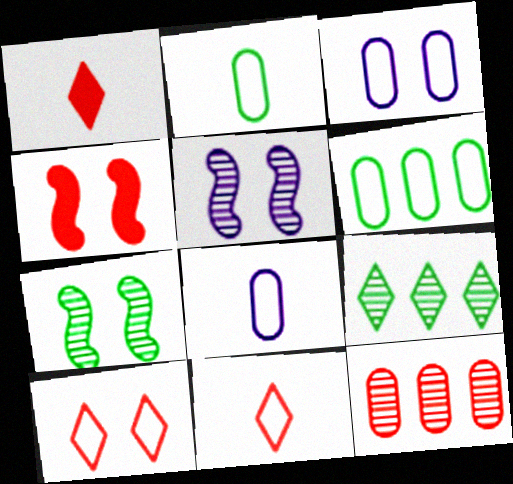[[1, 5, 6], 
[4, 8, 9], 
[4, 11, 12]]